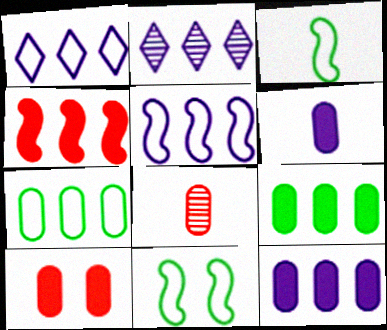[[2, 3, 10], 
[2, 4, 7], 
[2, 5, 12], 
[6, 9, 10]]